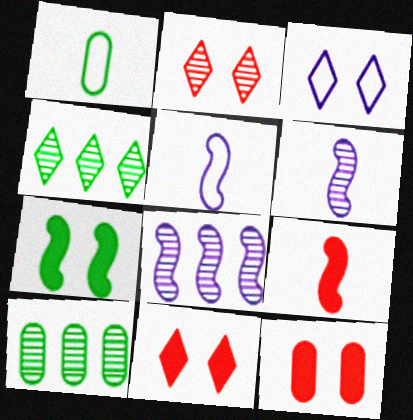[[1, 4, 7], 
[1, 8, 11], 
[2, 6, 10], 
[3, 9, 10], 
[4, 5, 12], 
[5, 10, 11]]